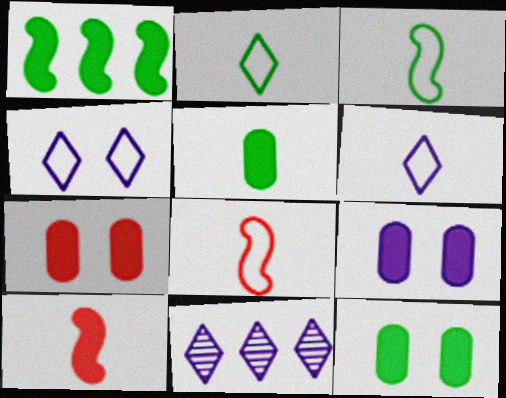[[3, 7, 11], 
[7, 9, 12], 
[8, 11, 12]]